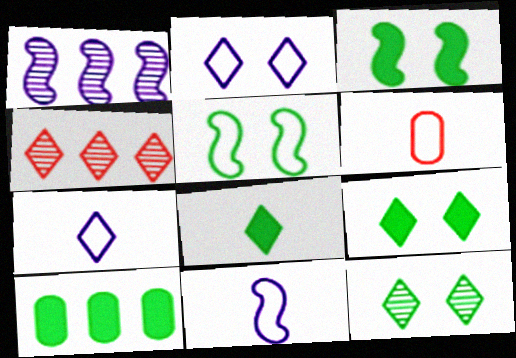[[1, 6, 9], 
[2, 4, 8], 
[3, 8, 10], 
[4, 7, 9]]